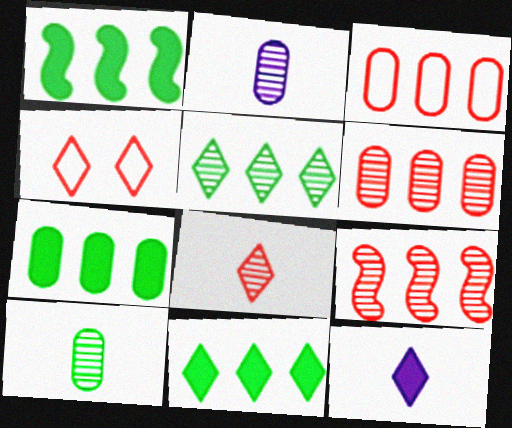[[1, 2, 4], 
[1, 7, 11], 
[4, 5, 12]]